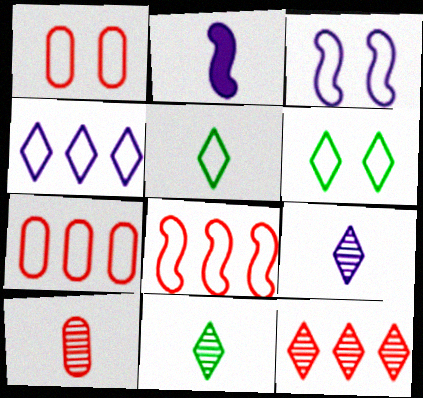[[1, 3, 6], 
[2, 5, 10], 
[3, 5, 7]]